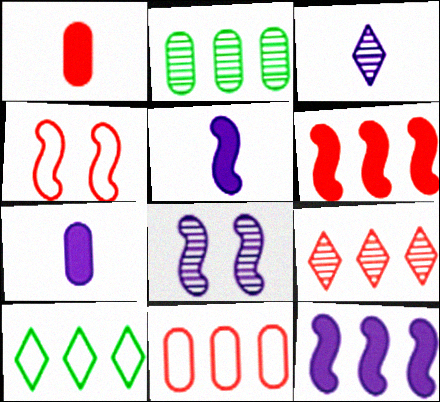[[1, 4, 9], 
[1, 8, 10], 
[6, 9, 11]]